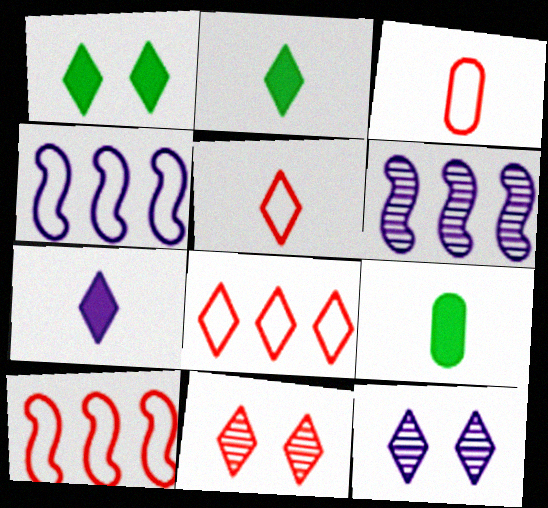[[1, 3, 6], 
[2, 8, 12], 
[4, 9, 11], 
[9, 10, 12]]